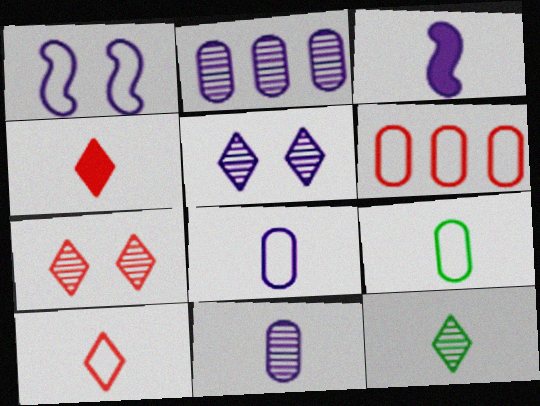[]